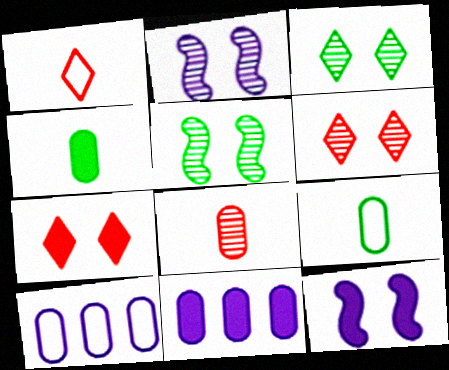[[1, 5, 11]]